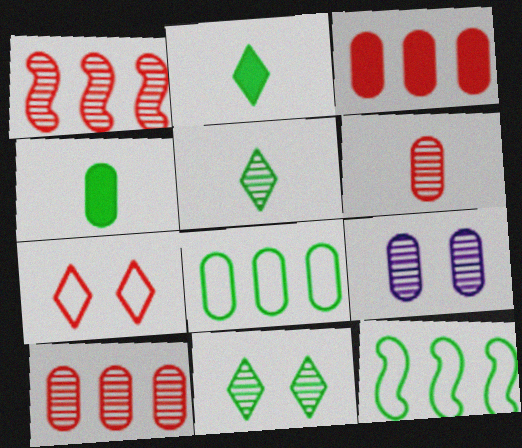[[1, 5, 9], 
[4, 11, 12]]